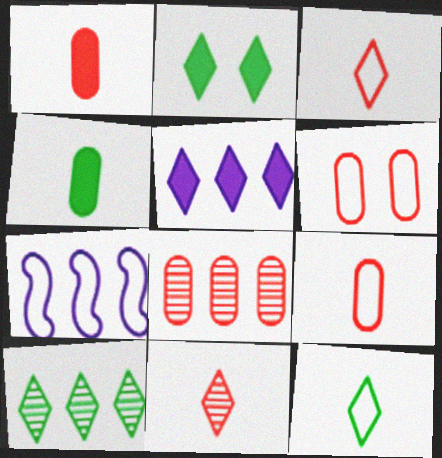[[1, 6, 8], 
[2, 10, 12], 
[6, 7, 12]]